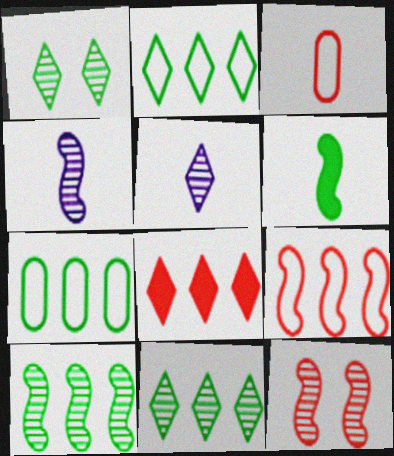[[1, 6, 7], 
[3, 5, 6], 
[3, 8, 12], 
[4, 10, 12]]